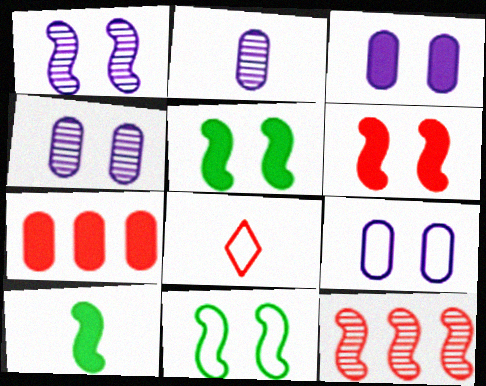[[1, 6, 11], 
[2, 8, 10], 
[3, 4, 9]]